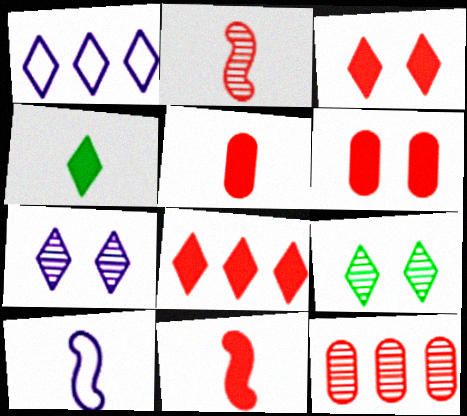[[6, 8, 11]]